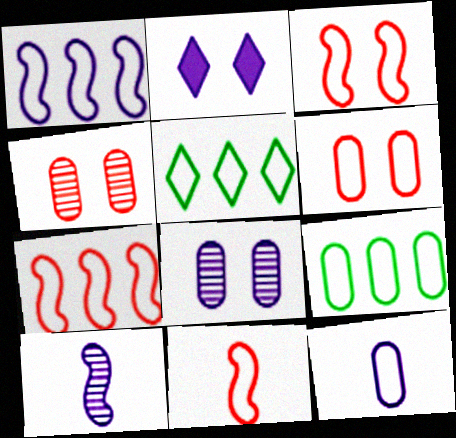[[3, 5, 12], 
[3, 7, 11], 
[6, 9, 12]]